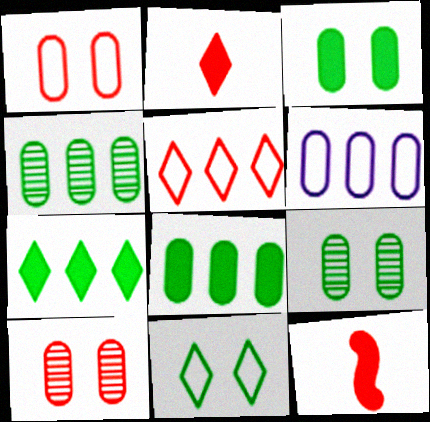[[5, 10, 12]]